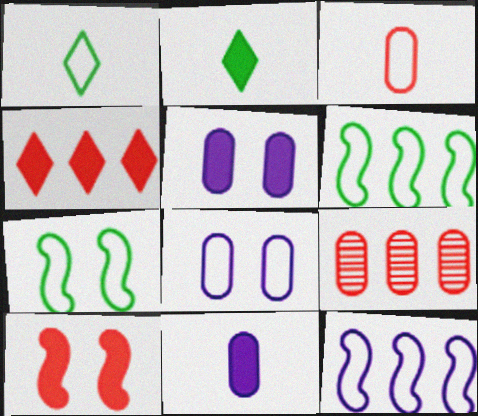[]